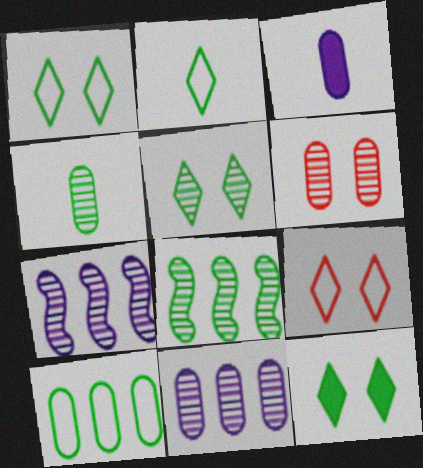[[1, 5, 12], 
[3, 6, 10], 
[3, 8, 9], 
[4, 5, 8], 
[4, 6, 11]]